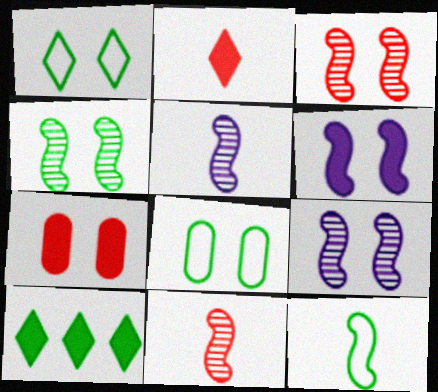[[1, 7, 9], 
[3, 4, 9]]